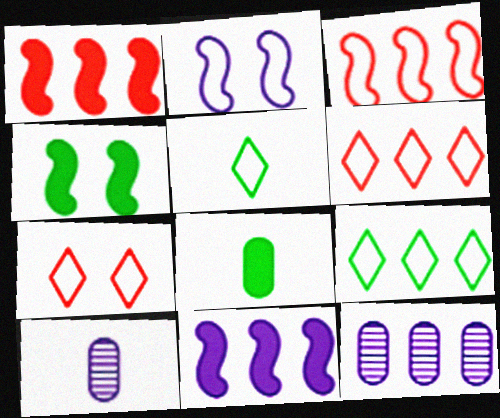[[1, 9, 12], 
[4, 6, 10]]